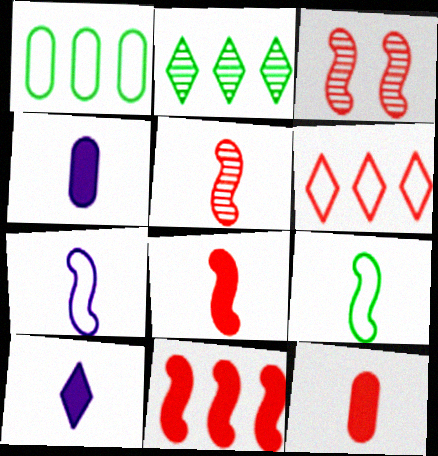[[1, 3, 10], 
[3, 6, 12]]